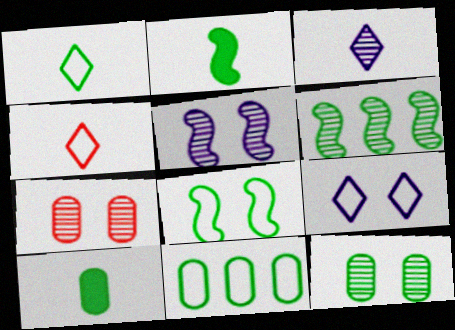[[1, 8, 11], 
[2, 6, 8], 
[3, 6, 7], 
[10, 11, 12]]